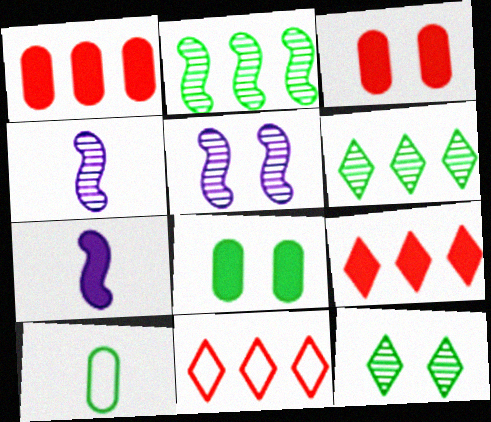[[4, 8, 11], 
[5, 9, 10], 
[7, 8, 9]]